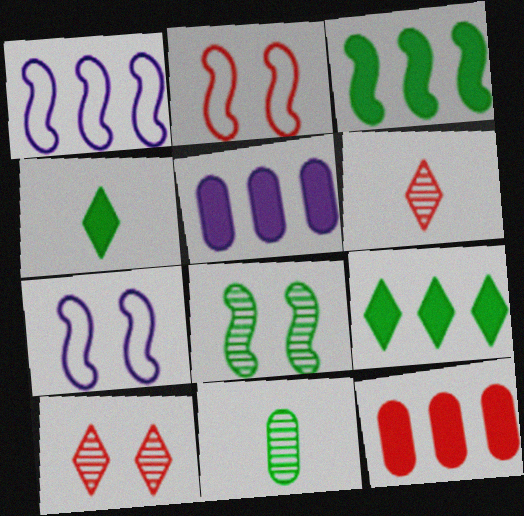[[2, 6, 12]]